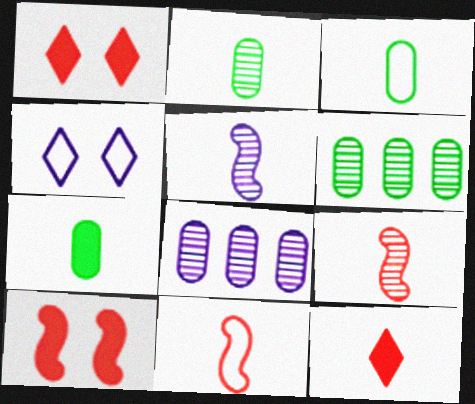[[2, 3, 7], 
[3, 5, 12]]